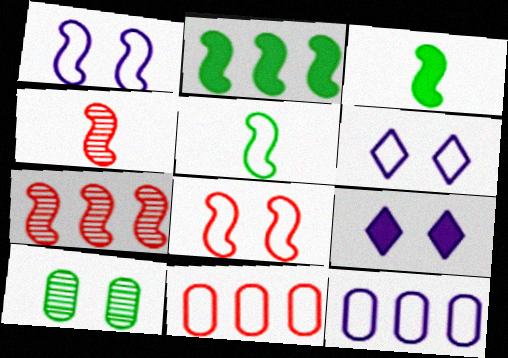[[1, 2, 4], 
[1, 3, 7], 
[5, 6, 11], 
[8, 9, 10]]